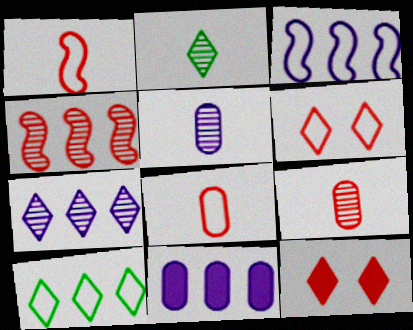[[3, 7, 11], 
[4, 8, 12], 
[4, 10, 11]]